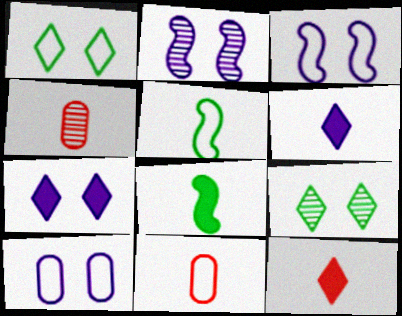[[2, 7, 10], 
[4, 5, 6]]